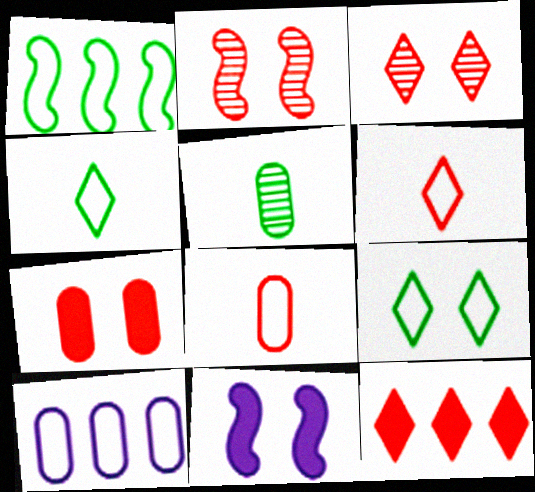[[2, 8, 12], 
[3, 6, 12], 
[5, 7, 10]]